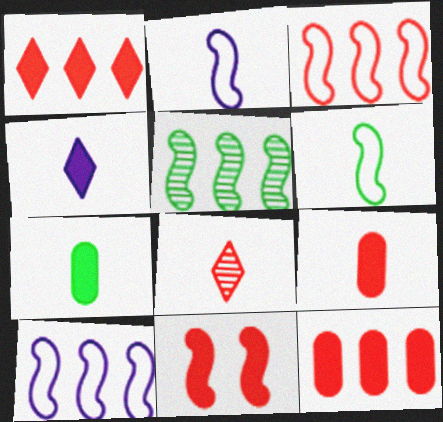[[1, 9, 11], 
[2, 5, 11], 
[2, 7, 8]]